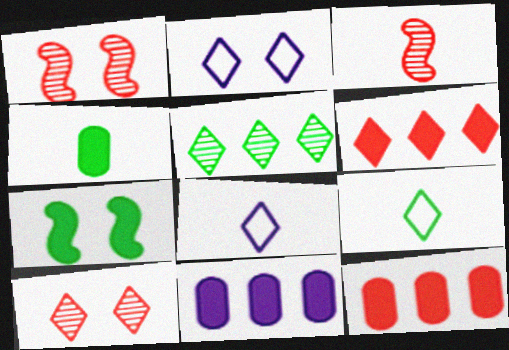[[1, 9, 11], 
[3, 4, 8]]